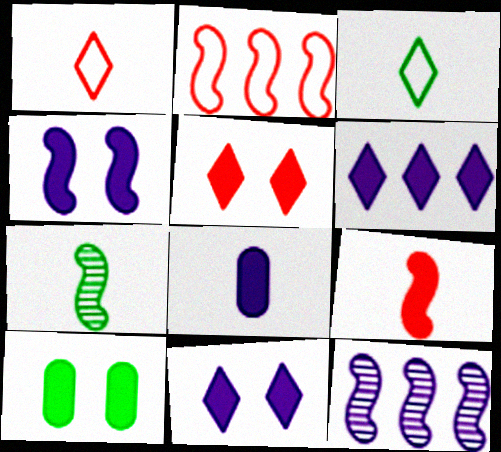[[1, 7, 8], 
[1, 10, 12], 
[2, 4, 7], 
[4, 5, 10], 
[4, 6, 8], 
[6, 9, 10]]